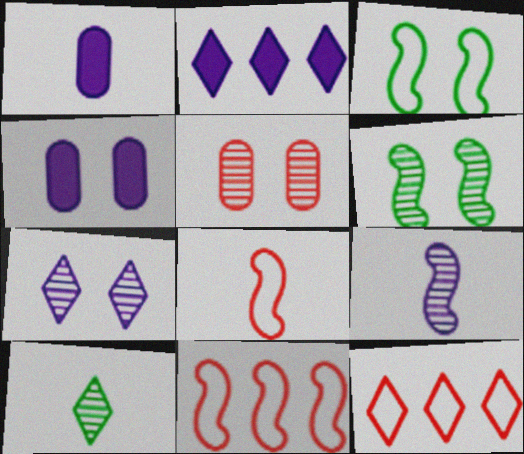[[1, 6, 12], 
[1, 8, 10], 
[4, 10, 11], 
[5, 6, 7]]